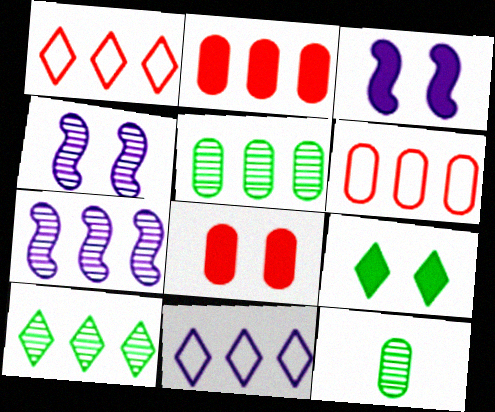[[1, 3, 12], 
[3, 8, 9]]